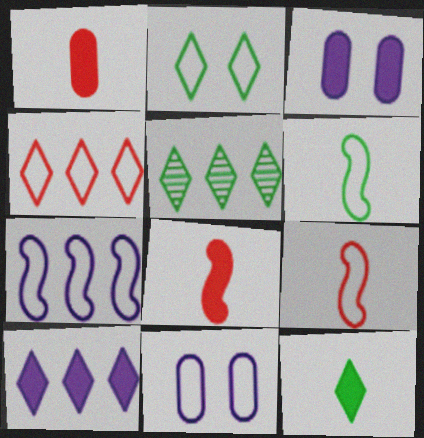[[2, 5, 12], 
[3, 5, 9], 
[4, 5, 10], 
[4, 6, 11], 
[5, 8, 11]]